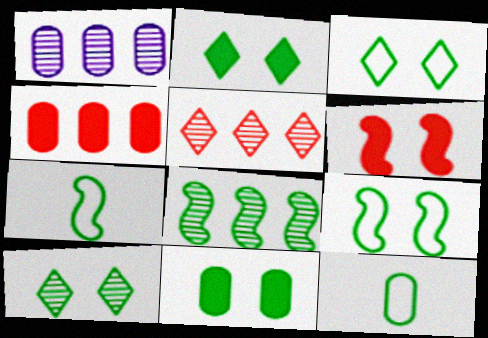[[1, 5, 8], 
[2, 3, 10], 
[2, 8, 12], 
[9, 10, 11]]